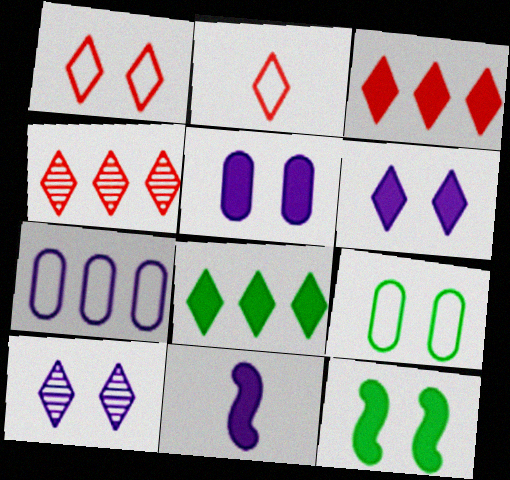[[2, 8, 10], 
[4, 9, 11], 
[7, 10, 11]]